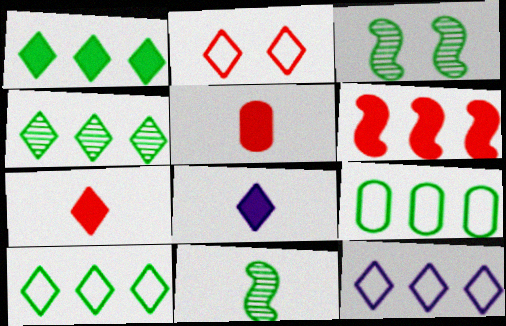[[1, 4, 10], 
[2, 4, 8], 
[3, 5, 12]]